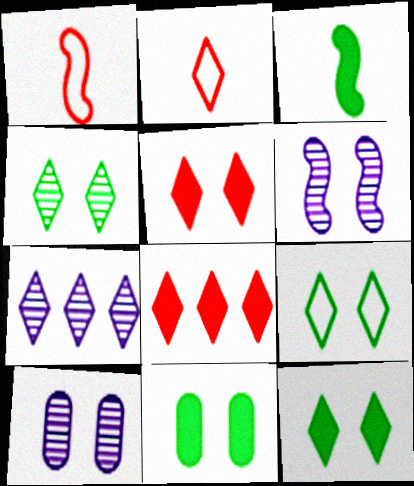[[1, 7, 11], 
[2, 7, 12], 
[4, 9, 12]]